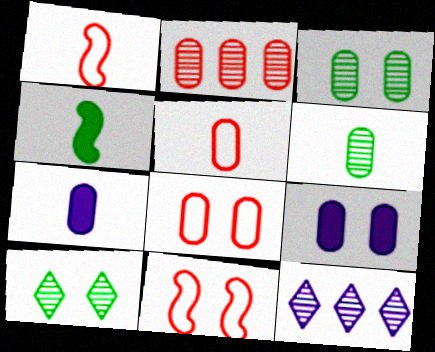[[3, 8, 9], 
[4, 8, 12], 
[5, 6, 7], 
[9, 10, 11]]